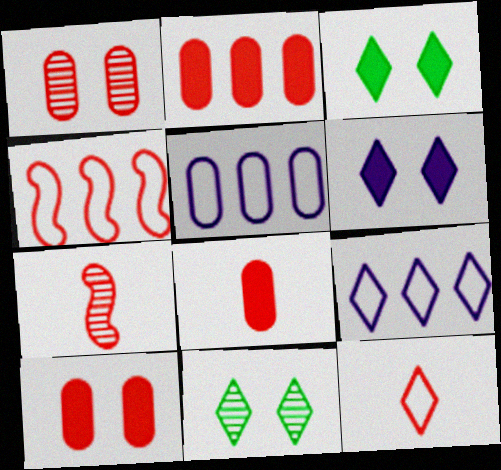[[2, 8, 10], 
[3, 5, 7], 
[7, 8, 12]]